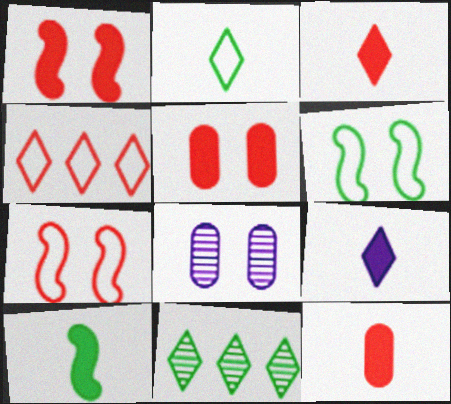[[4, 8, 10], 
[9, 10, 12]]